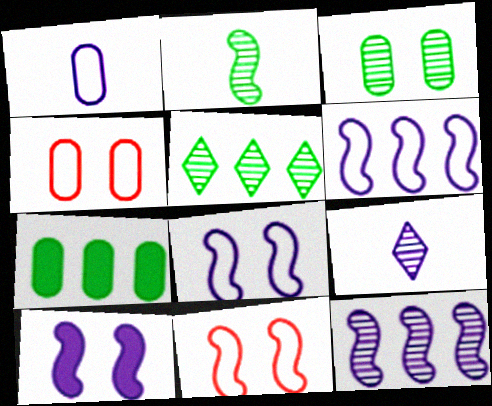[[2, 3, 5], 
[7, 9, 11]]